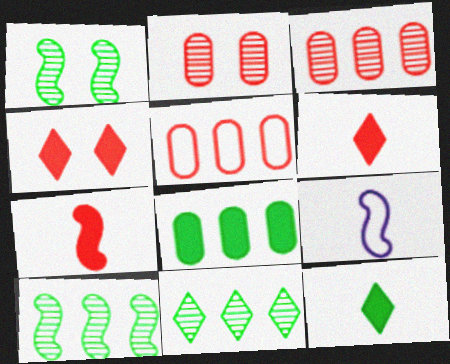[]